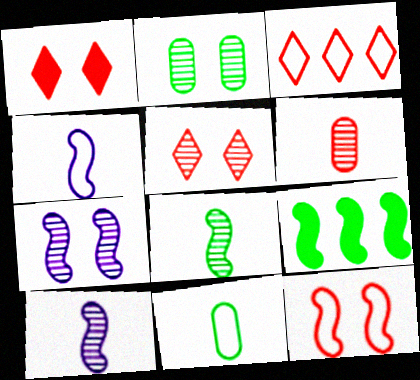[[2, 5, 7], 
[9, 10, 12]]